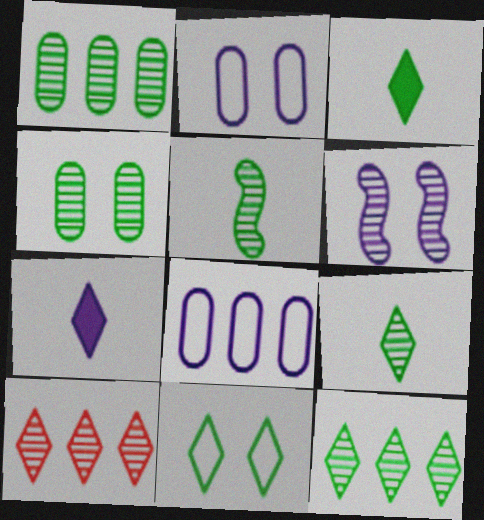[[3, 11, 12], 
[4, 5, 12], 
[6, 7, 8], 
[7, 10, 11]]